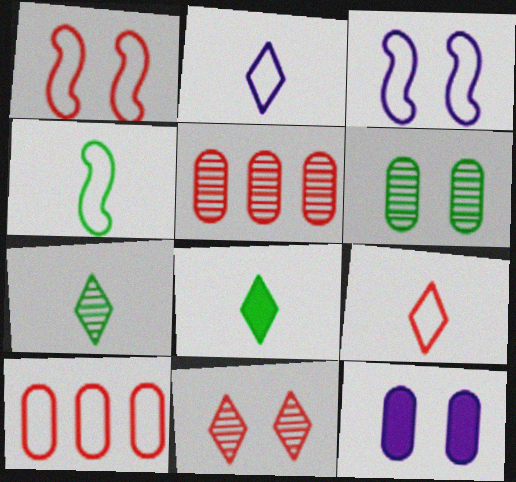[[1, 9, 10], 
[3, 5, 8]]